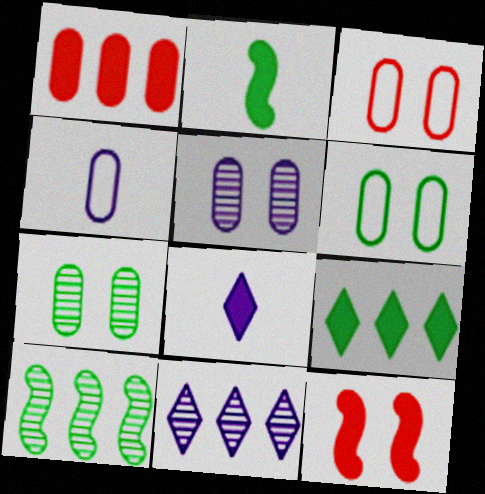[[1, 4, 7], 
[2, 3, 11], 
[3, 8, 10]]